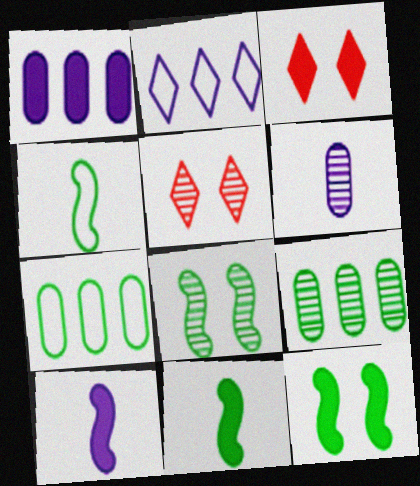[[1, 3, 11], 
[1, 4, 5], 
[5, 7, 10]]